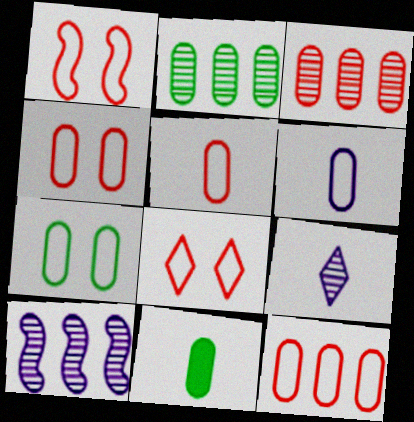[[1, 4, 8], 
[2, 7, 11], 
[4, 5, 12], 
[6, 7, 12], 
[8, 10, 11]]